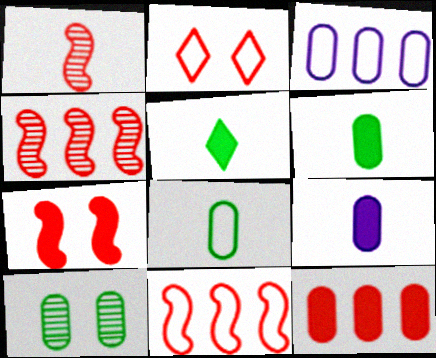[[1, 2, 12], 
[1, 7, 11]]